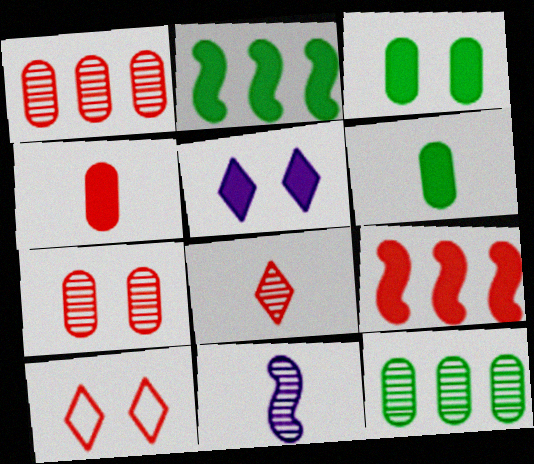[[2, 4, 5], 
[5, 6, 9]]